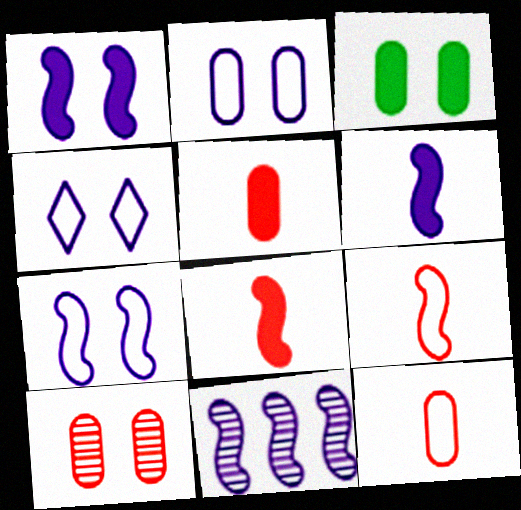[[2, 3, 10], 
[2, 4, 7], 
[6, 7, 11]]